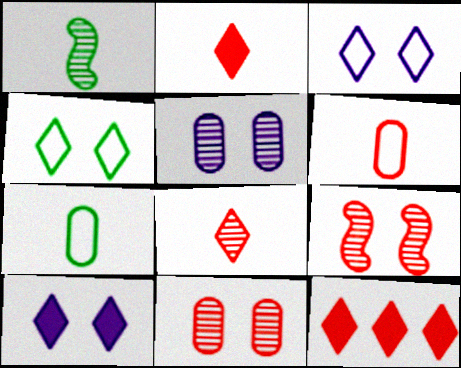[[6, 9, 12]]